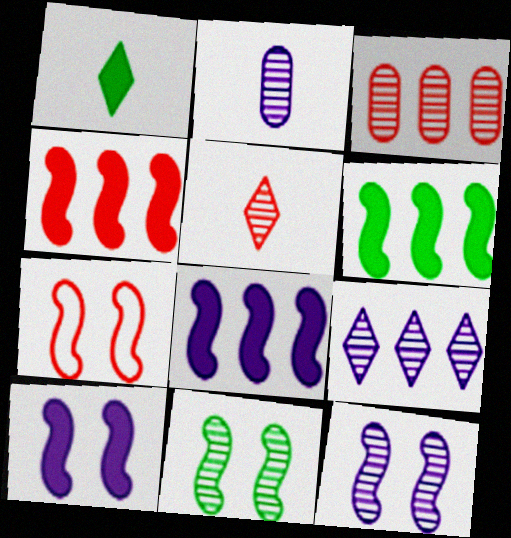[[2, 9, 12], 
[4, 6, 8], 
[7, 10, 11]]